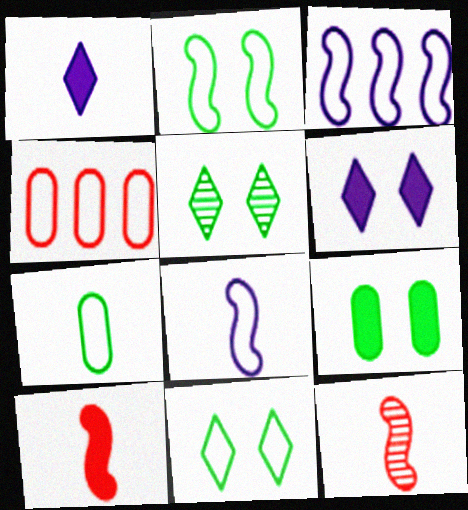[[1, 7, 12], 
[2, 5, 9], 
[4, 8, 11]]